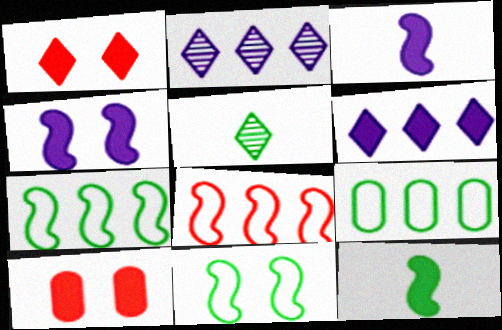[[6, 10, 12]]